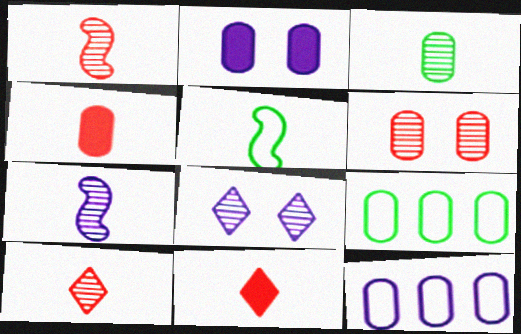[[3, 7, 10]]